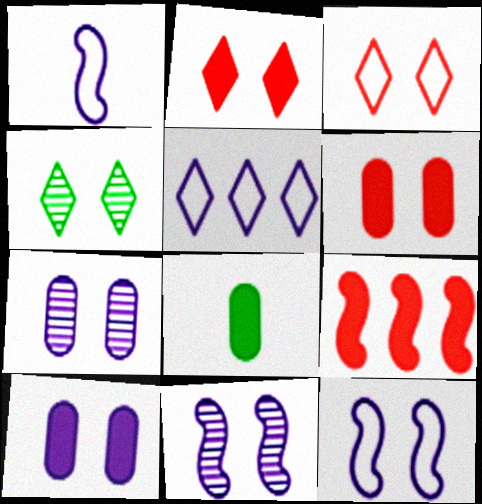[[4, 6, 12]]